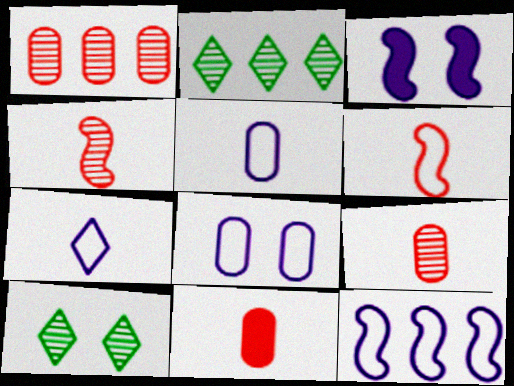[[7, 8, 12], 
[10, 11, 12]]